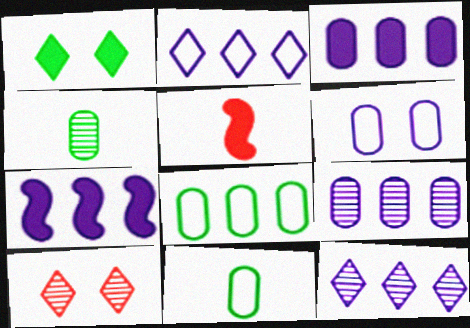[[1, 3, 5], 
[2, 7, 9], 
[7, 10, 11]]